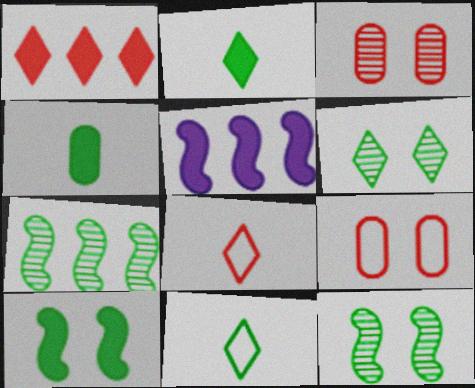[[3, 5, 11]]